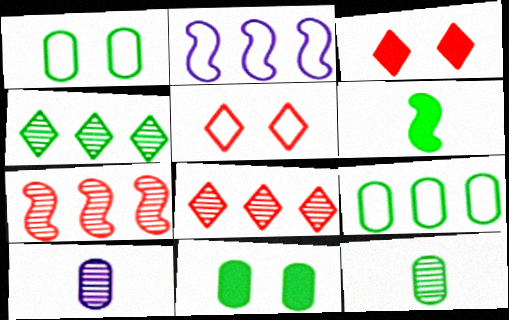[[1, 4, 6], 
[2, 3, 12], 
[9, 11, 12]]